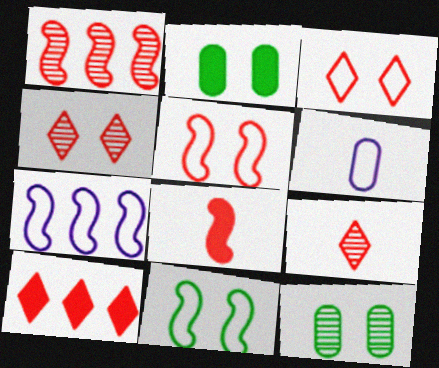[[1, 5, 8], 
[2, 7, 9], 
[3, 9, 10]]